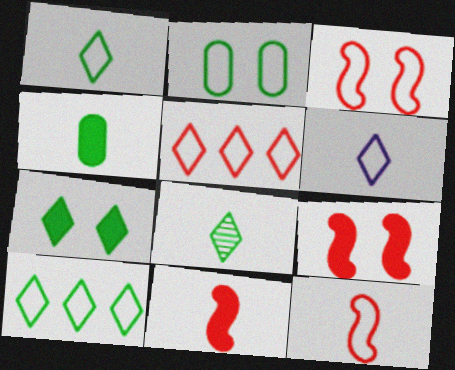[[7, 8, 10]]